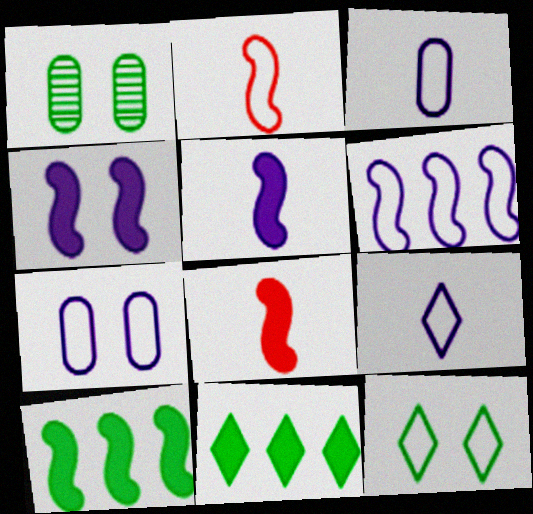[[4, 8, 10], 
[6, 7, 9]]